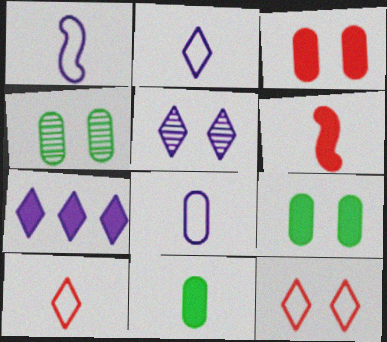[[1, 2, 8], 
[2, 5, 7], 
[6, 7, 9]]